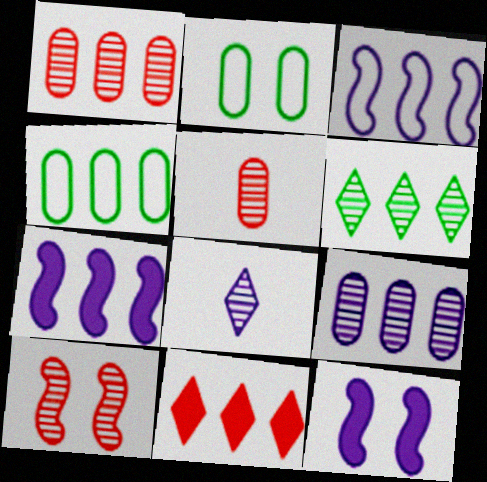[]